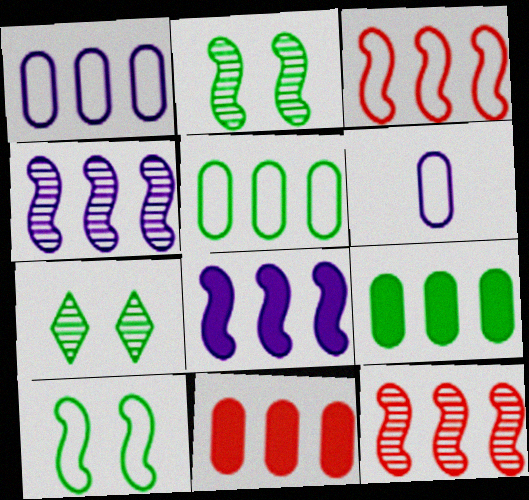[]